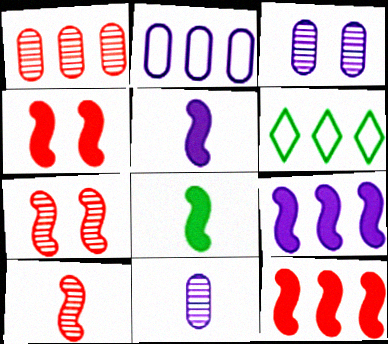[[1, 6, 9], 
[4, 6, 11], 
[4, 8, 9]]